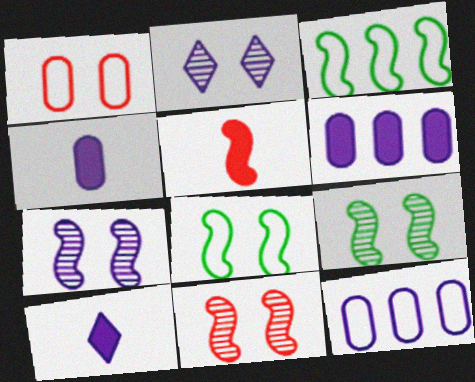[[3, 5, 7], 
[7, 9, 11], 
[7, 10, 12]]